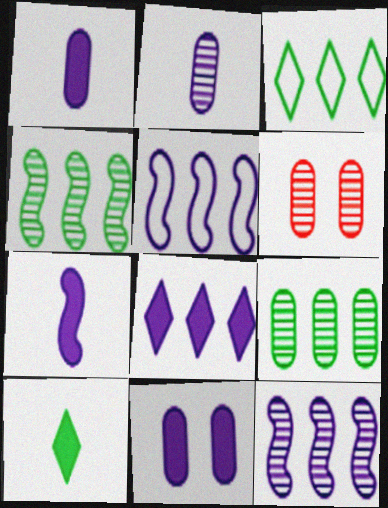[[2, 6, 9], 
[3, 6, 7], 
[5, 6, 10], 
[7, 8, 11]]